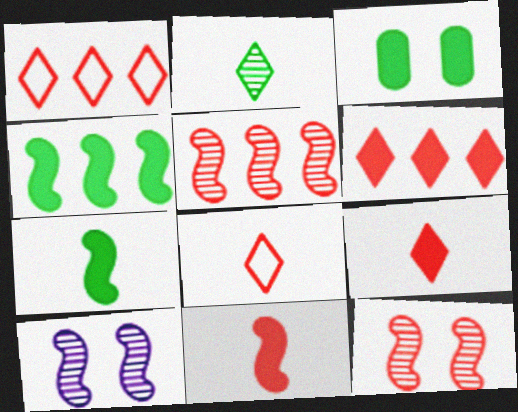[]